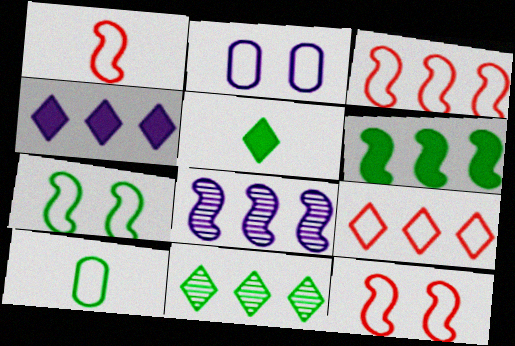[[1, 3, 12], 
[3, 6, 8], 
[4, 9, 11]]